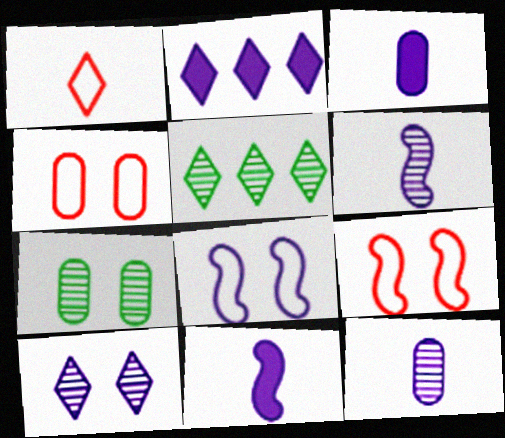[[2, 8, 12], 
[3, 5, 9], 
[4, 5, 11]]